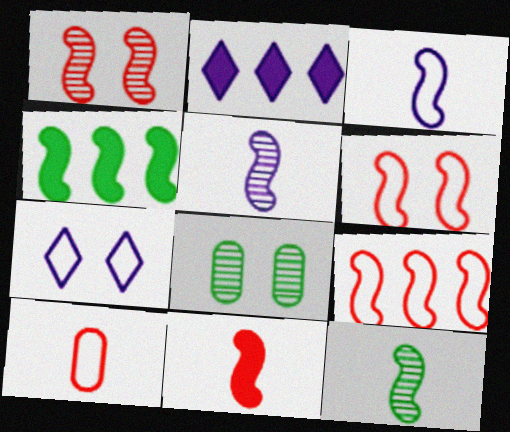[[1, 3, 4], 
[1, 9, 11], 
[3, 11, 12], 
[4, 5, 6]]